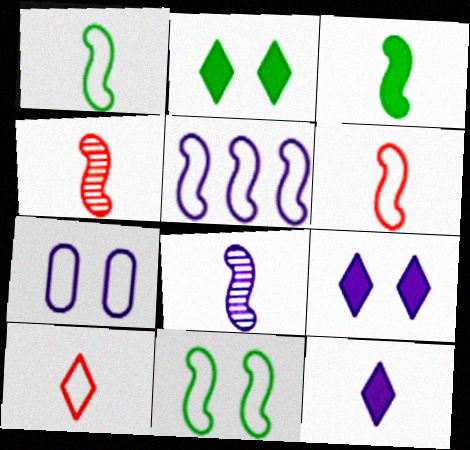[[3, 6, 8], 
[5, 6, 11]]